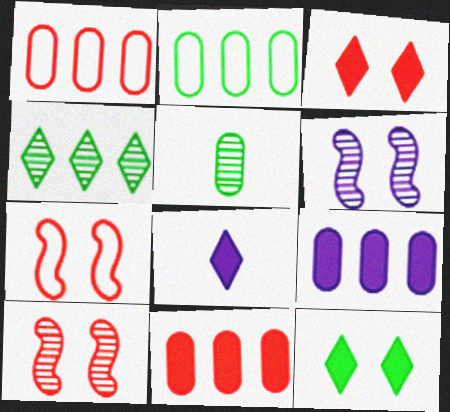[[2, 8, 10]]